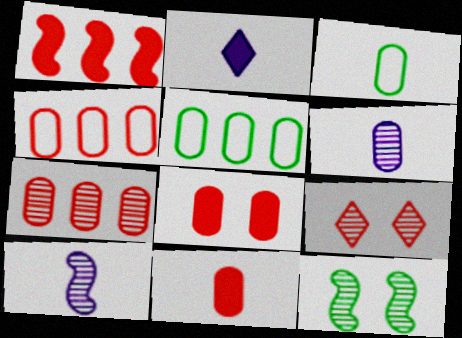[[2, 4, 12], 
[3, 6, 11], 
[5, 6, 8]]